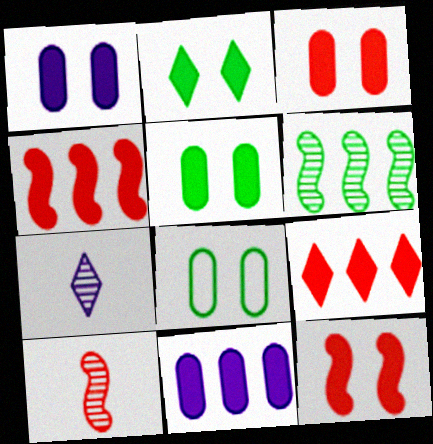[[1, 2, 12], 
[1, 3, 5], 
[4, 7, 8]]